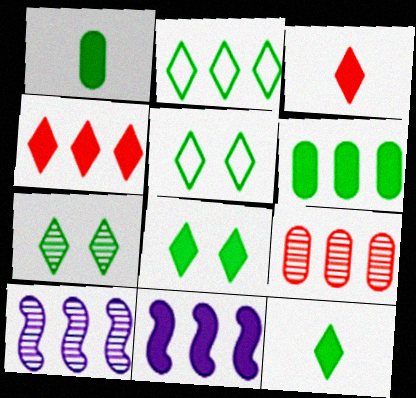[[2, 7, 12], 
[2, 9, 11], 
[4, 6, 11], 
[5, 7, 8]]